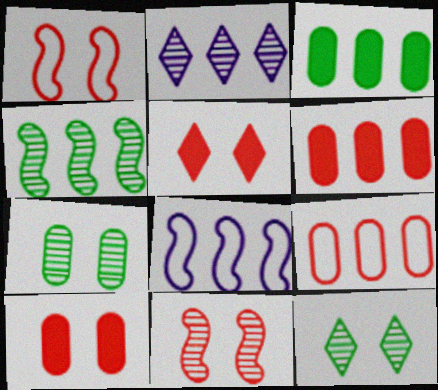[]